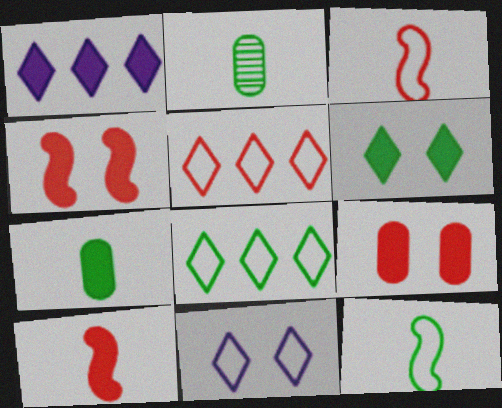[[1, 4, 7]]